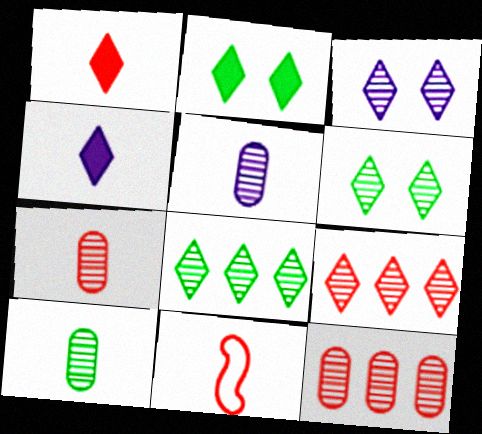[[1, 7, 11], 
[4, 10, 11], 
[5, 7, 10]]